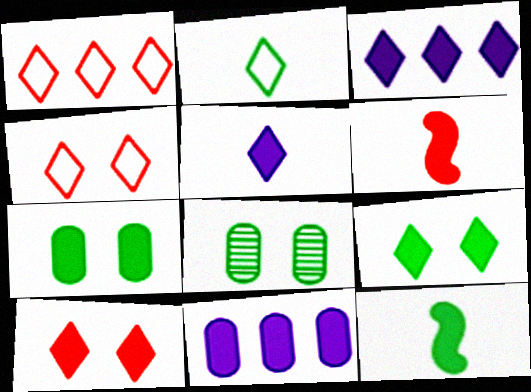[[3, 6, 7], 
[6, 9, 11], 
[10, 11, 12]]